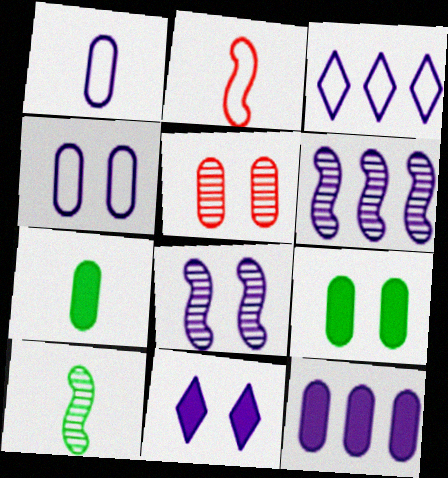[[1, 6, 11], 
[3, 6, 12], 
[4, 5, 9], 
[4, 8, 11]]